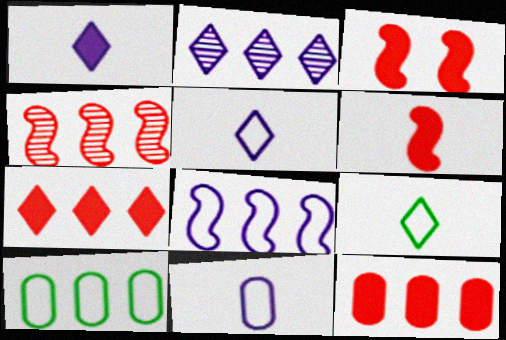[]